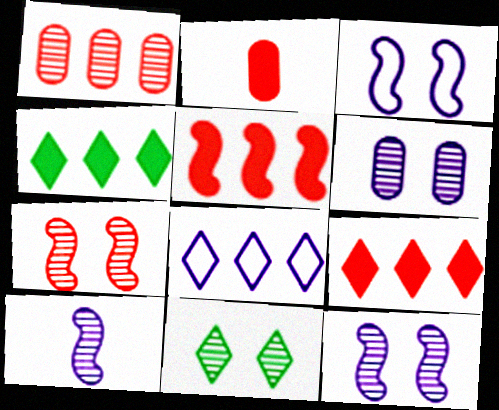[[1, 10, 11], 
[6, 7, 11]]